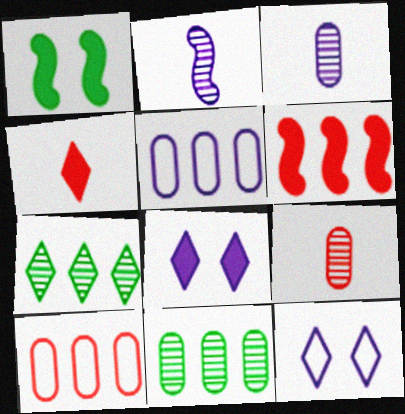[[2, 5, 8], 
[4, 7, 12], 
[5, 6, 7]]